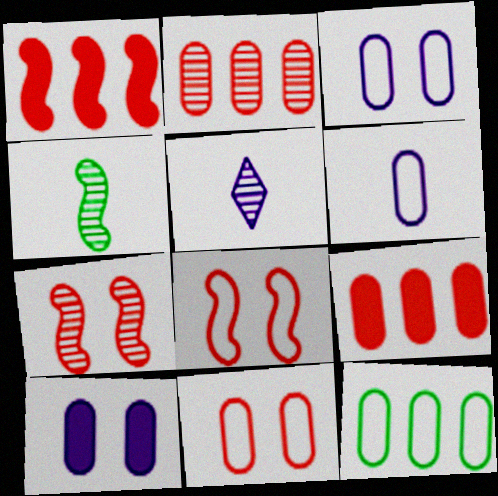[[6, 11, 12]]